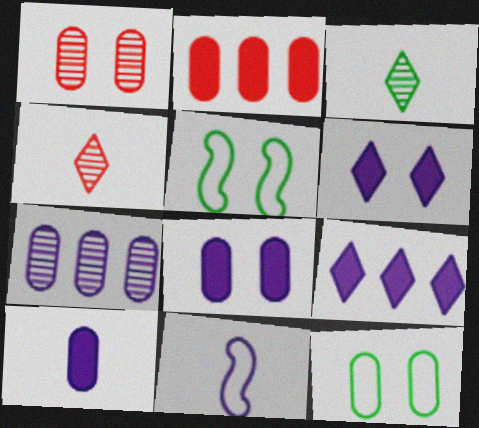[[1, 5, 6], 
[1, 8, 12], 
[6, 7, 11]]